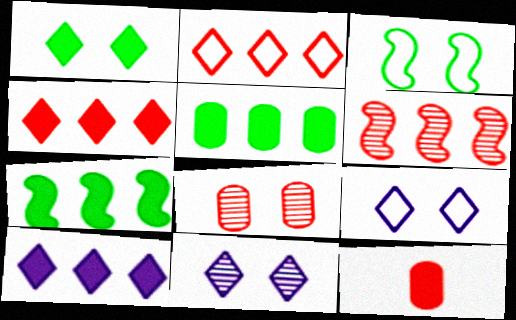[]